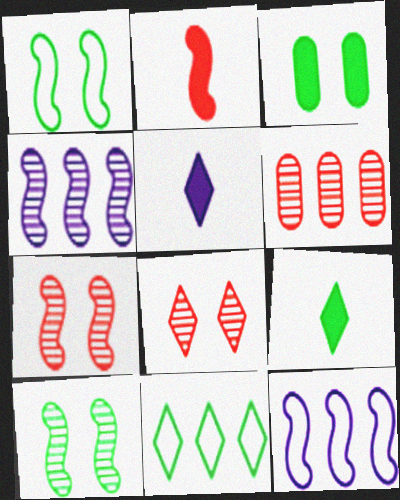[[1, 2, 4], 
[1, 5, 6], 
[2, 10, 12], 
[5, 8, 11]]